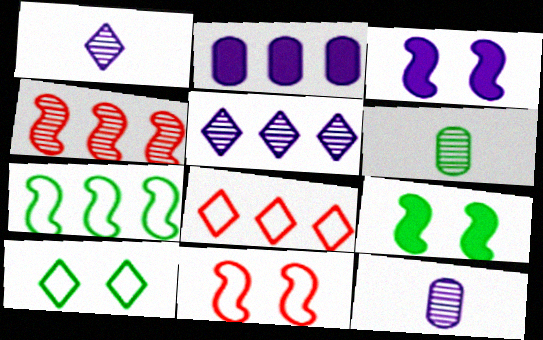[[3, 6, 8], 
[8, 9, 12]]